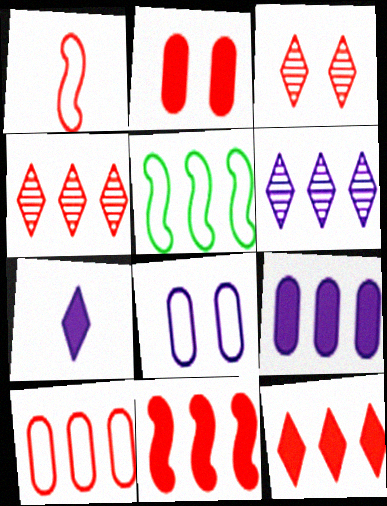[[1, 2, 4], 
[4, 5, 9], 
[4, 10, 11]]